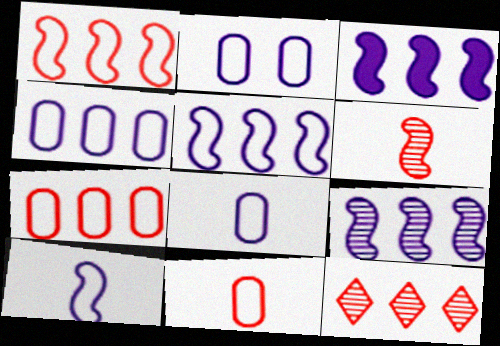[[2, 4, 8], 
[3, 5, 9]]